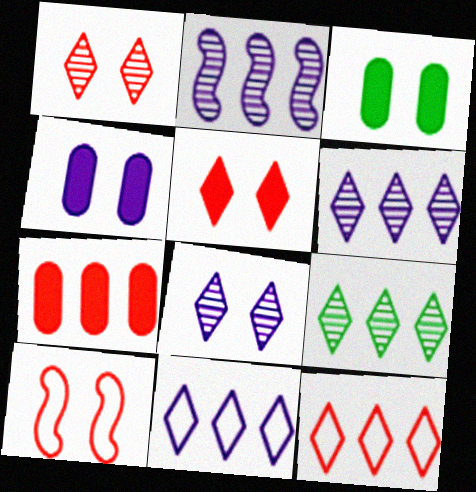[[3, 8, 10]]